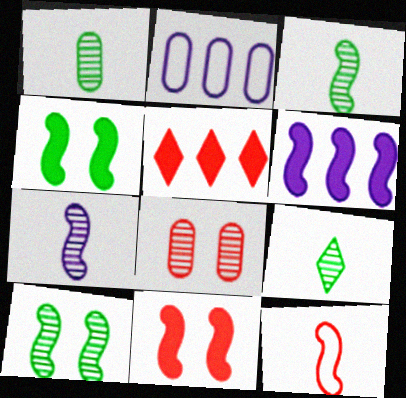[[1, 3, 9], 
[2, 9, 11], 
[5, 8, 12], 
[6, 10, 12]]